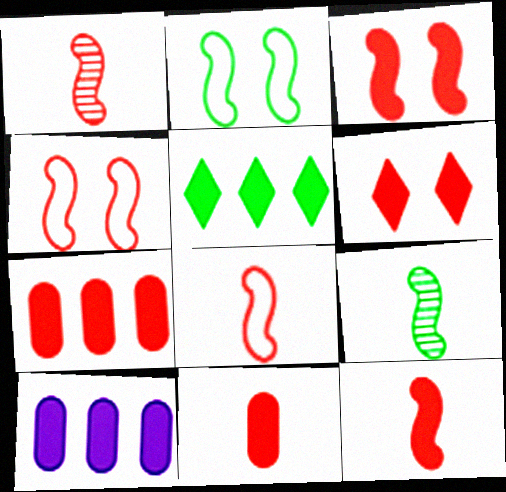[[1, 8, 12], 
[6, 7, 12]]